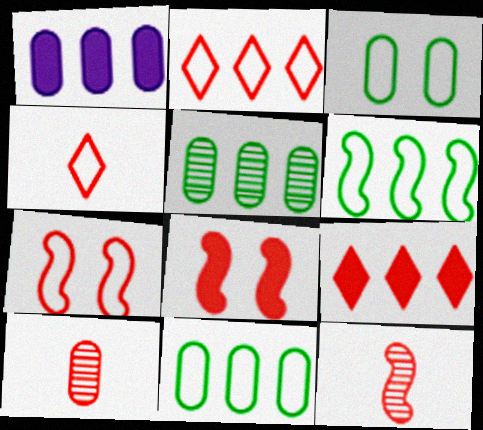[[1, 3, 10], 
[2, 8, 10], 
[7, 9, 10]]